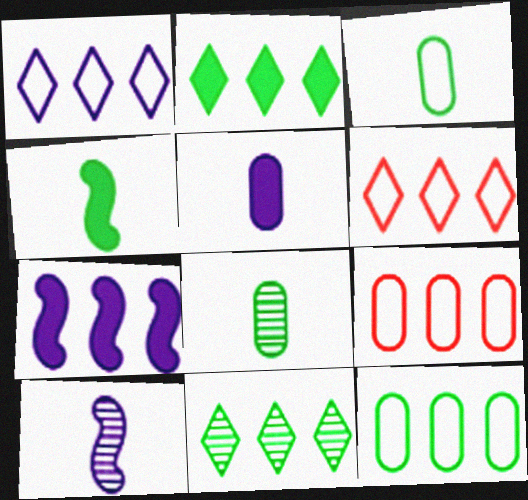[[7, 9, 11]]